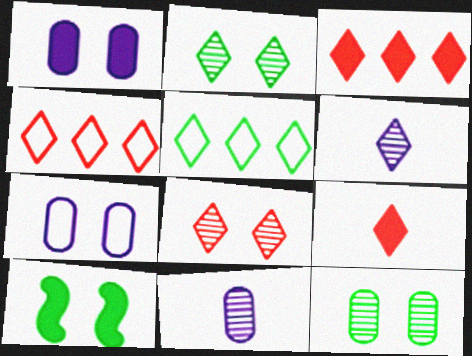[[4, 8, 9], 
[4, 10, 11], 
[7, 8, 10]]